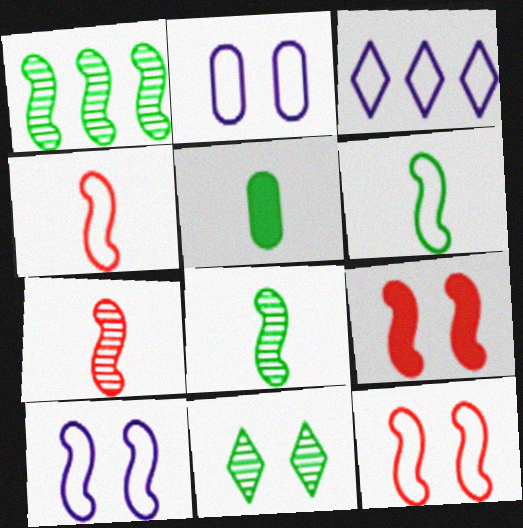[[2, 9, 11]]